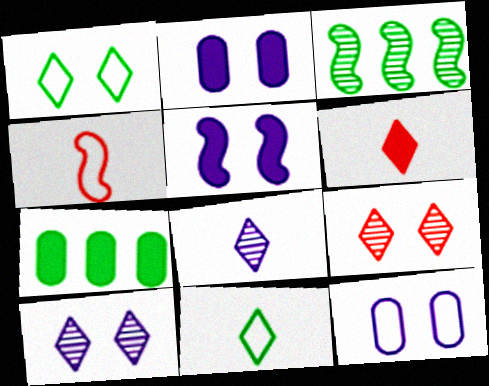[[3, 4, 5], 
[3, 6, 12], 
[4, 7, 10], 
[5, 6, 7], 
[5, 10, 12], 
[6, 8, 11]]